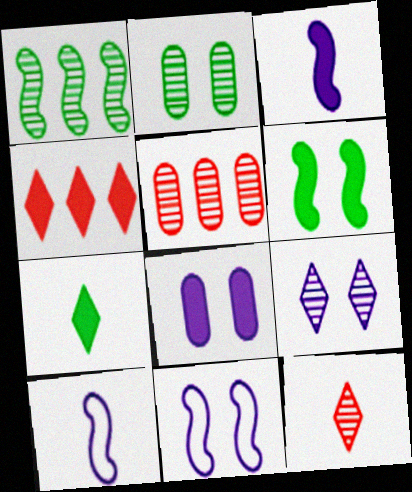[[2, 4, 10], 
[5, 7, 11], 
[8, 9, 11]]